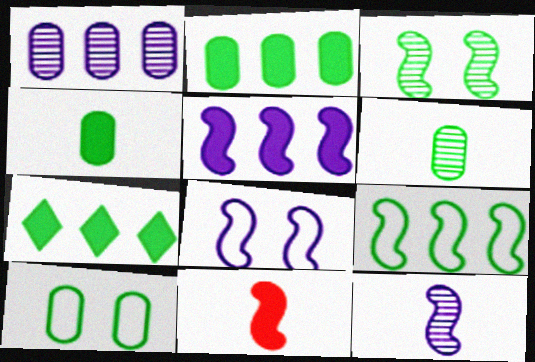[[2, 6, 10], 
[5, 8, 12]]